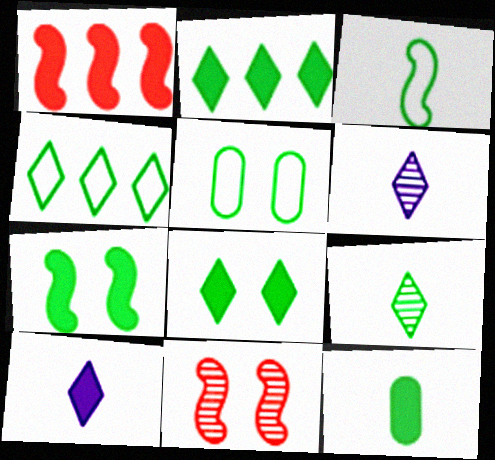[[1, 5, 6], 
[2, 7, 12], 
[3, 4, 5], 
[3, 9, 12], 
[4, 8, 9]]